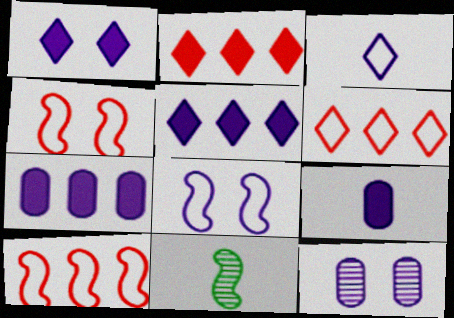[[1, 8, 12]]